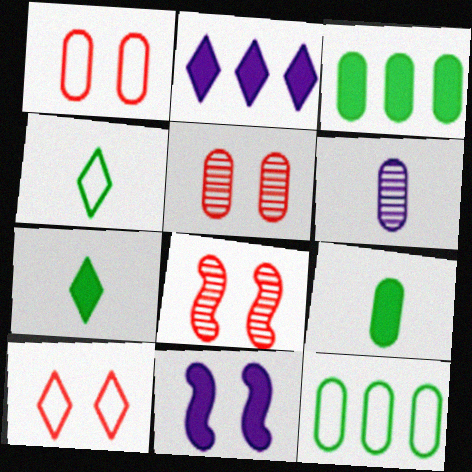[[1, 3, 6]]